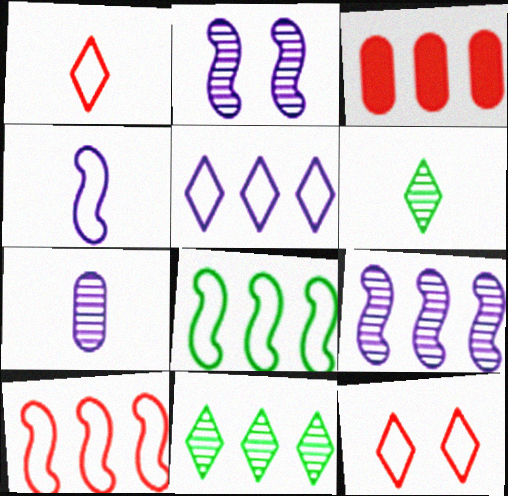[]